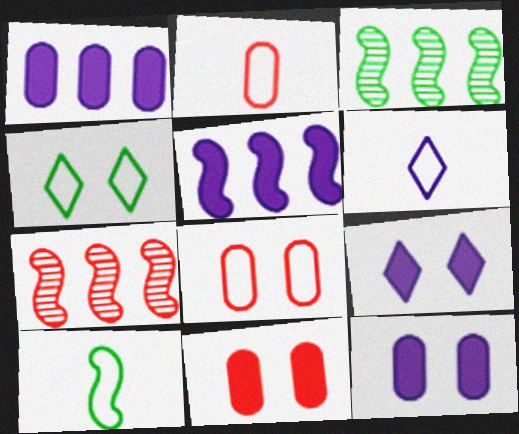[[2, 3, 9], 
[2, 6, 10], 
[3, 6, 11]]